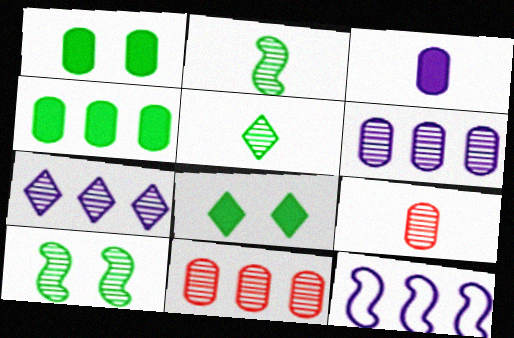[[7, 9, 10], 
[8, 9, 12]]